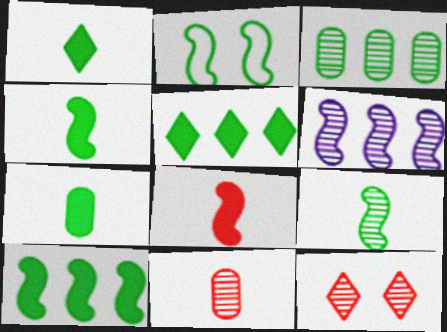[[1, 2, 3], 
[1, 4, 7], 
[2, 6, 8], 
[2, 9, 10]]